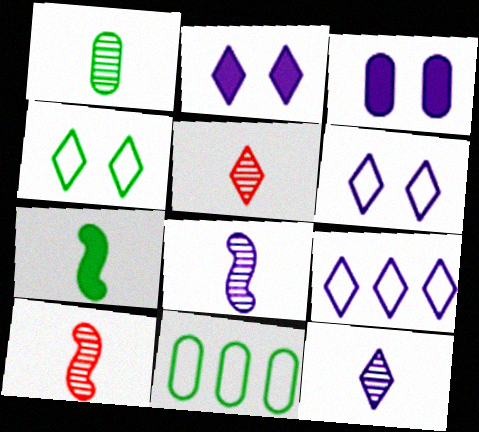[[1, 5, 8], 
[1, 10, 12], 
[2, 9, 12], 
[2, 10, 11], 
[3, 8, 9]]